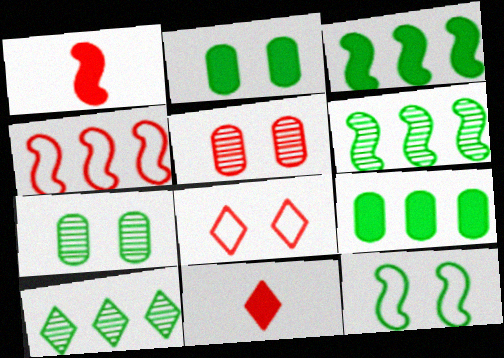[[4, 5, 11]]